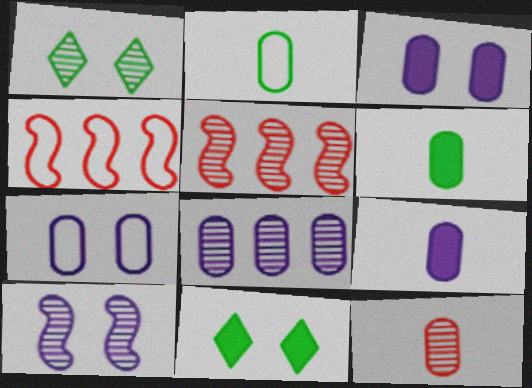[[1, 4, 9], 
[2, 9, 12], 
[7, 8, 9]]